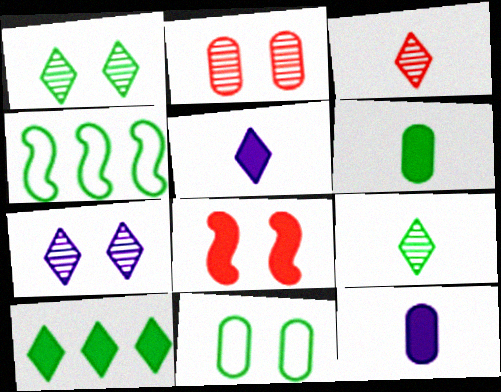[[1, 4, 6], 
[2, 4, 5], 
[7, 8, 11], 
[8, 10, 12]]